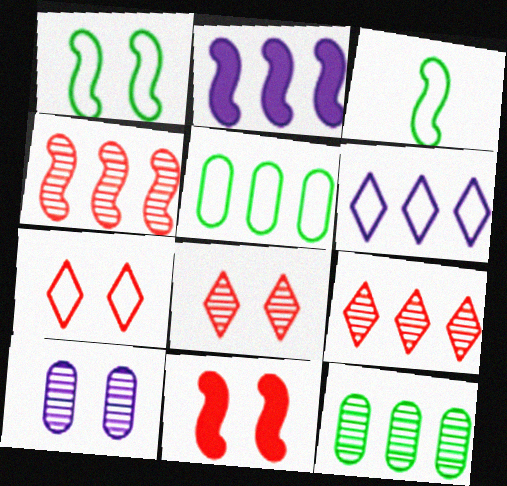[[2, 5, 9]]